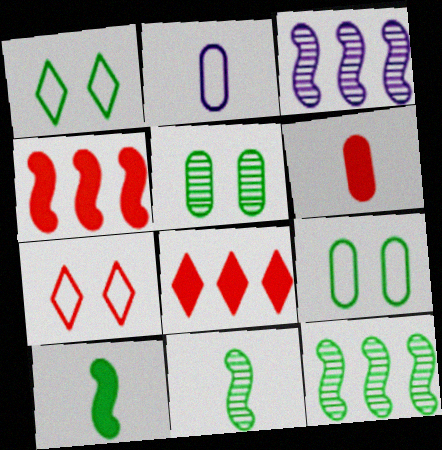[[1, 3, 6]]